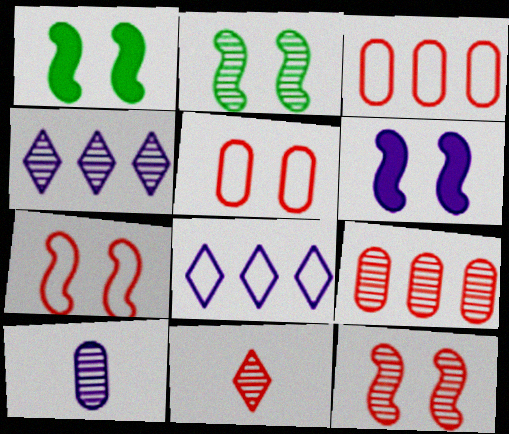[[2, 6, 7], 
[6, 8, 10], 
[9, 11, 12]]